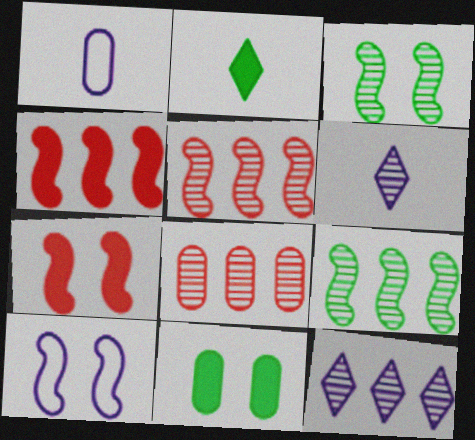[[1, 8, 11], 
[2, 8, 10], 
[3, 6, 8], 
[3, 7, 10], 
[8, 9, 12]]